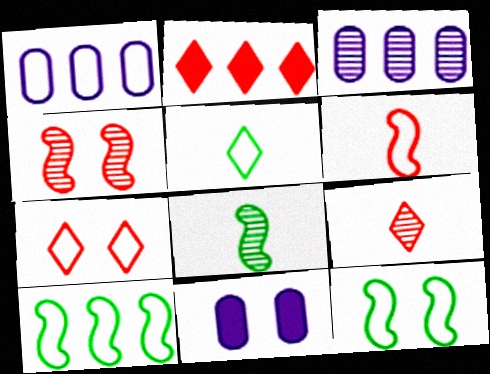[[2, 3, 10], 
[2, 7, 9], 
[9, 10, 11]]